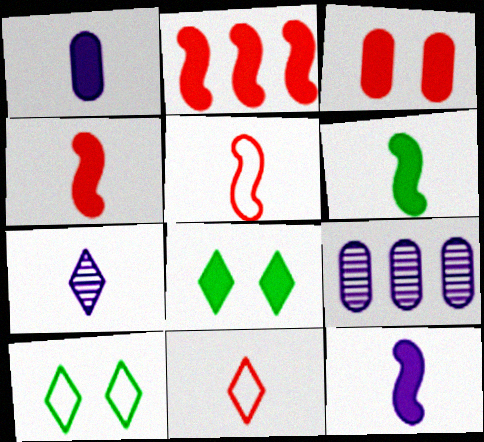[[1, 2, 8], 
[4, 6, 12], 
[4, 9, 10], 
[5, 8, 9]]